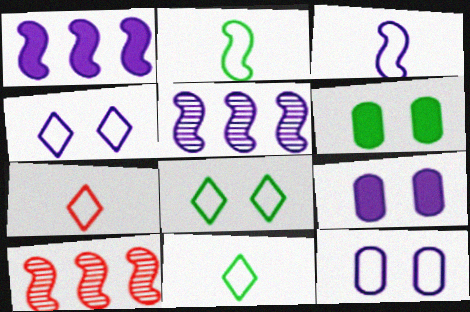[[5, 6, 7], 
[9, 10, 11]]